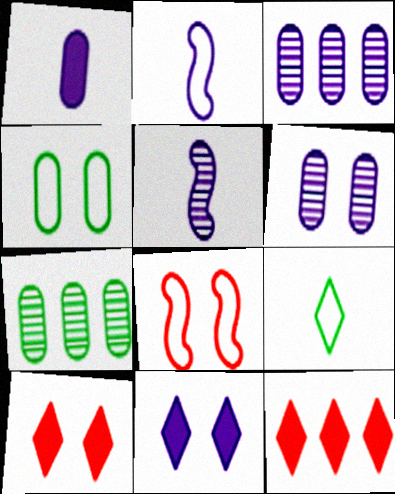[[2, 3, 11], 
[2, 7, 10], 
[4, 5, 12]]